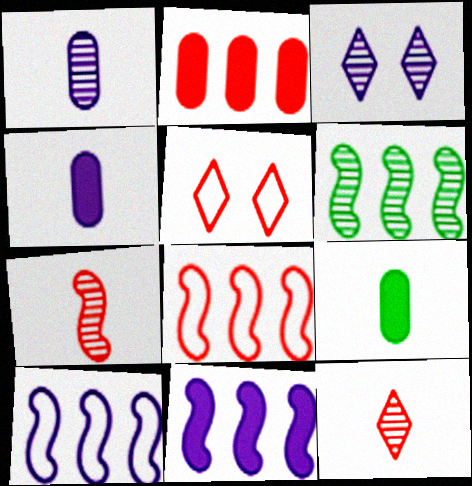[[2, 5, 7], 
[3, 4, 10], 
[3, 8, 9], 
[4, 5, 6], 
[6, 8, 11]]